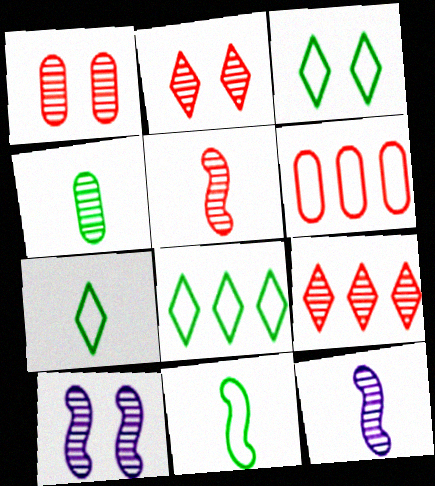[[1, 5, 9], 
[3, 7, 8], 
[4, 9, 10]]